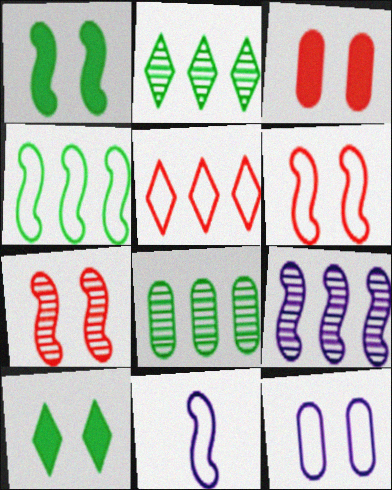[[2, 3, 11], 
[4, 6, 11], 
[7, 10, 12]]